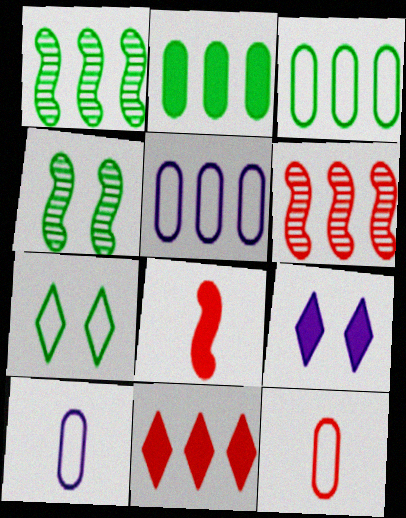[[1, 5, 11], 
[1, 9, 12], 
[2, 8, 9], 
[4, 10, 11]]